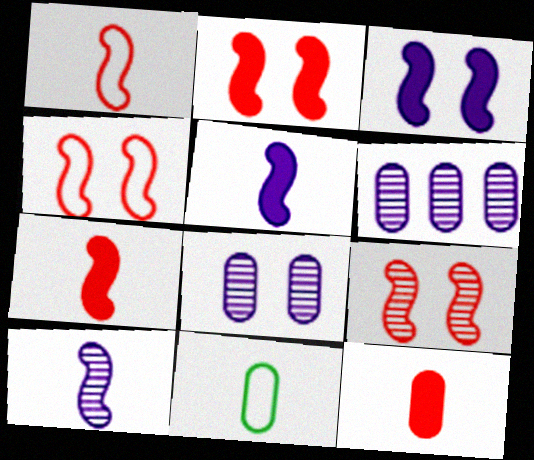[[2, 4, 9]]